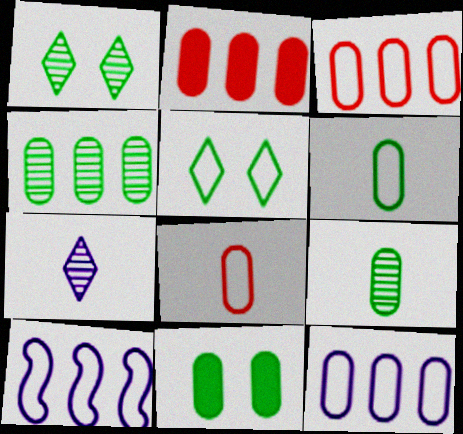[[2, 4, 12], 
[4, 6, 11], 
[5, 8, 10]]